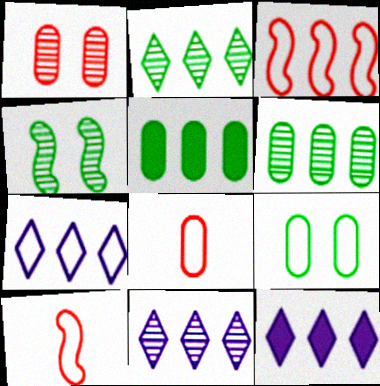[[3, 5, 11], 
[3, 6, 12], 
[4, 8, 12], 
[7, 9, 10], 
[7, 11, 12]]